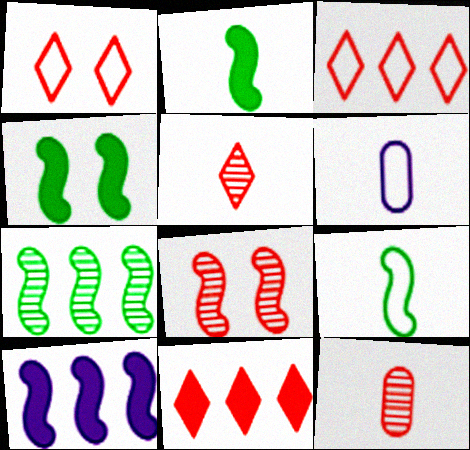[[1, 5, 11], 
[2, 5, 6], 
[4, 7, 9], 
[8, 9, 10]]